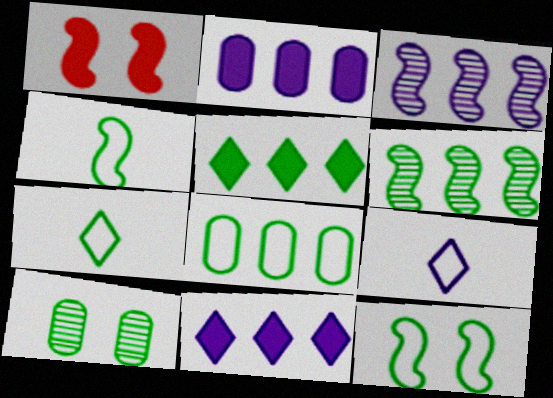[[1, 3, 4], 
[4, 5, 10], 
[5, 6, 8], 
[7, 8, 12]]